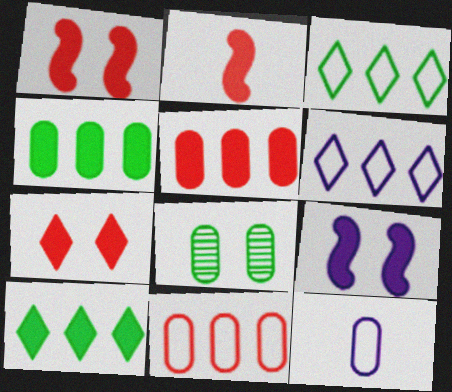[[2, 5, 7], 
[2, 6, 8], 
[5, 8, 12]]